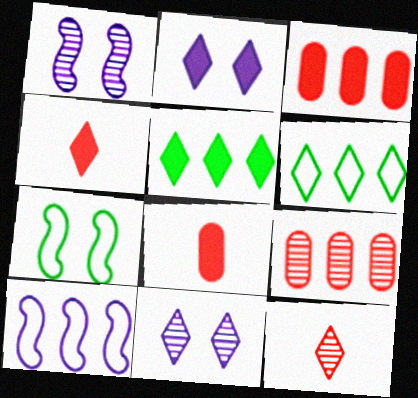[[1, 6, 8], 
[2, 4, 5], 
[2, 6, 12], 
[4, 6, 11], 
[5, 9, 10]]